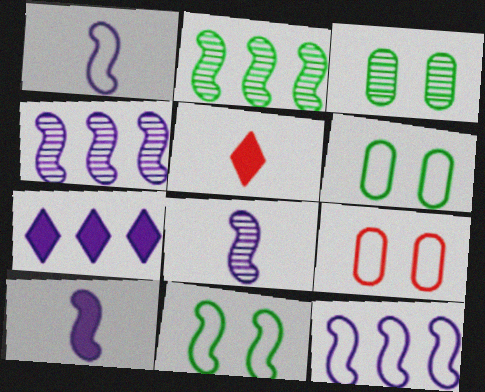[[1, 8, 10], 
[3, 5, 12], 
[4, 5, 6]]